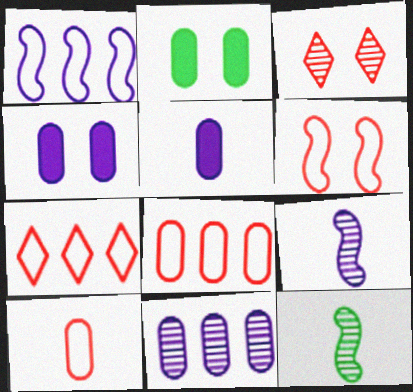[[2, 7, 9], 
[2, 10, 11], 
[3, 11, 12], 
[4, 7, 12], 
[6, 7, 10]]